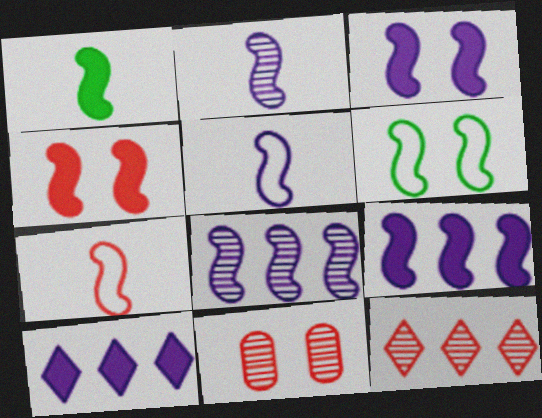[[1, 2, 7], 
[1, 4, 9], 
[3, 5, 8]]